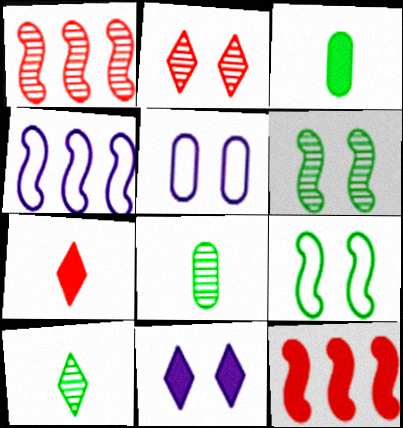[[2, 3, 4], 
[3, 11, 12], 
[5, 10, 12]]